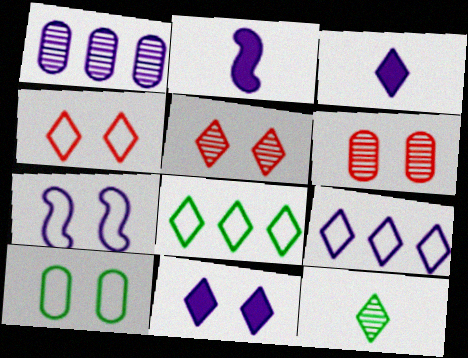[[1, 3, 7], 
[2, 6, 8], 
[3, 5, 8], 
[4, 7, 10]]